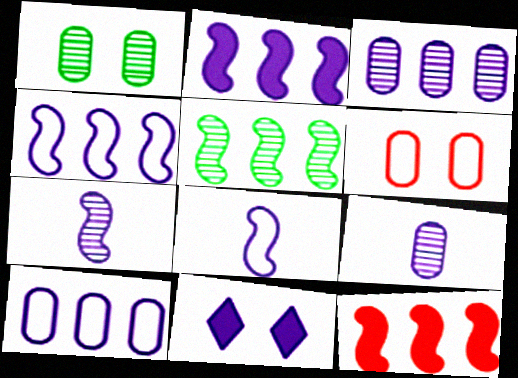[[3, 8, 11], 
[4, 5, 12], 
[4, 9, 11], 
[7, 10, 11]]